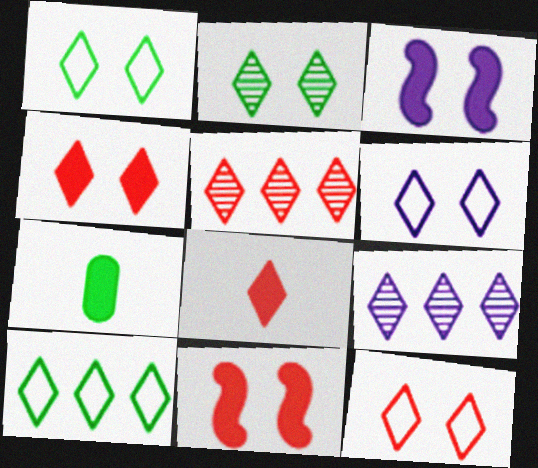[[1, 6, 12], 
[1, 8, 9], 
[2, 4, 6], 
[5, 8, 12]]